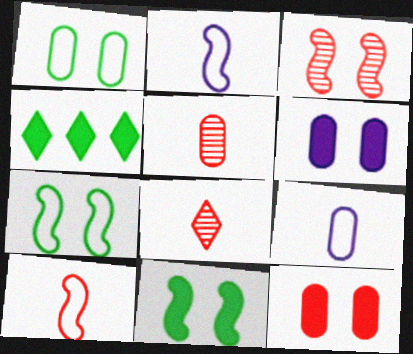[[3, 4, 9]]